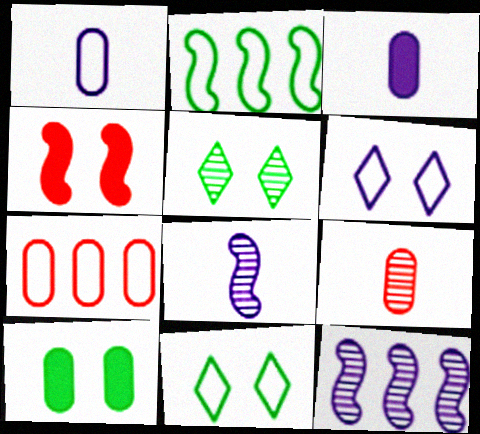[[2, 4, 8], 
[3, 6, 12], 
[5, 9, 12]]